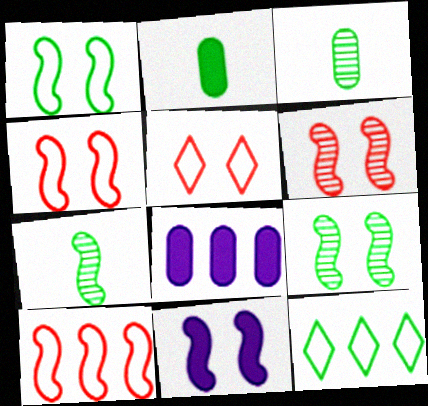[[1, 6, 11], 
[2, 9, 12], 
[4, 9, 11], 
[5, 7, 8], 
[7, 10, 11]]